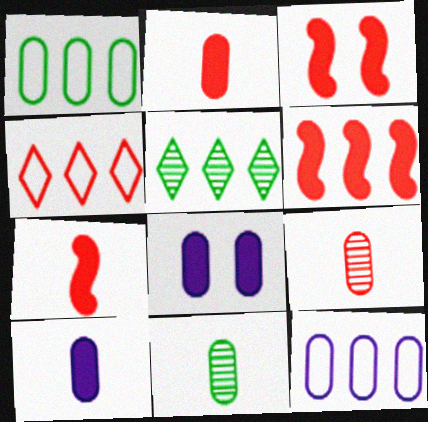[[1, 8, 9], 
[3, 4, 9], 
[3, 6, 7], 
[5, 6, 12]]